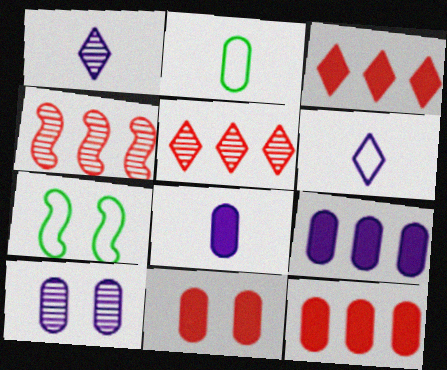[[1, 7, 12], 
[2, 10, 12], 
[5, 7, 8]]